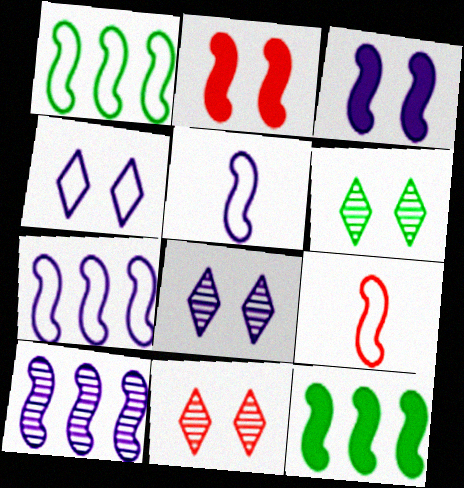[[3, 5, 10], 
[6, 8, 11]]